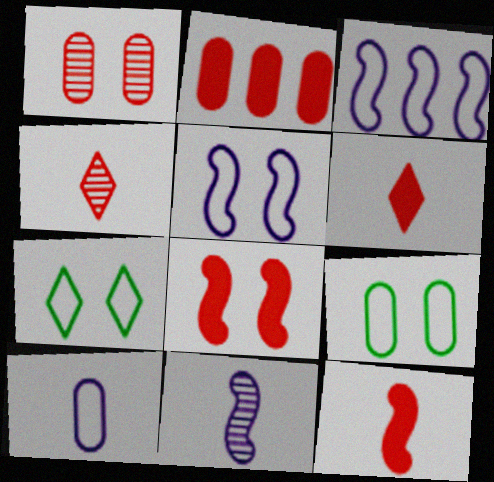[[2, 6, 8], 
[2, 7, 11]]